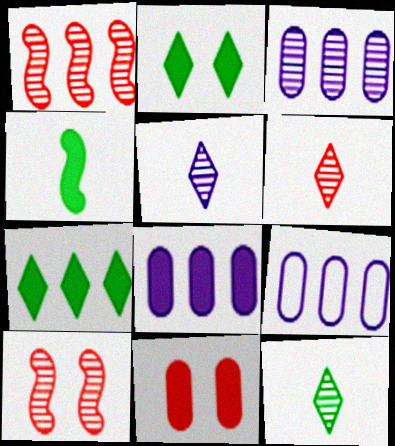[[1, 7, 9], 
[3, 8, 9], 
[3, 10, 12], 
[5, 6, 12]]